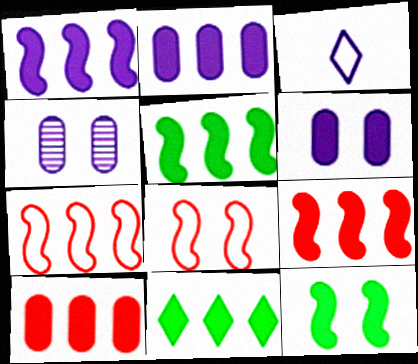[[1, 3, 4], 
[1, 5, 9], 
[1, 10, 11], 
[2, 9, 11]]